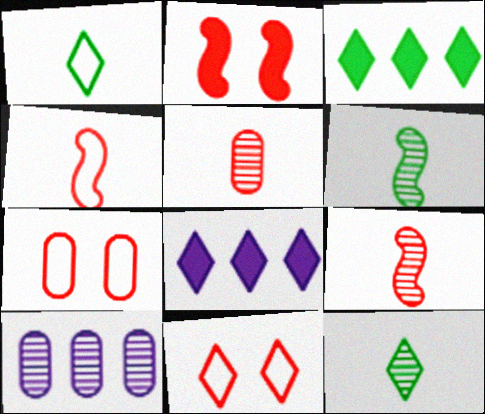[[1, 2, 10], 
[6, 7, 8], 
[8, 11, 12]]